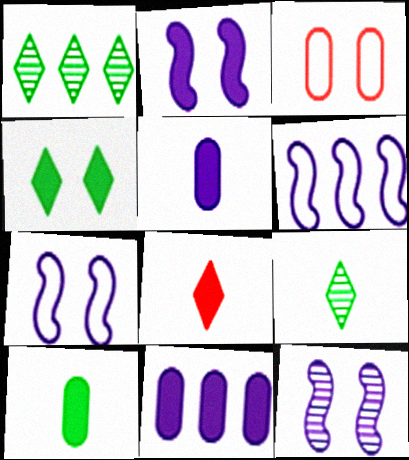[[2, 7, 12], 
[3, 4, 12]]